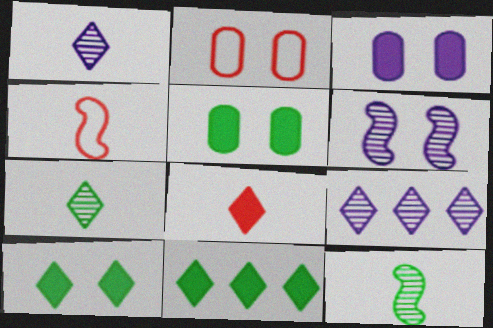[[2, 6, 10], 
[4, 5, 9]]